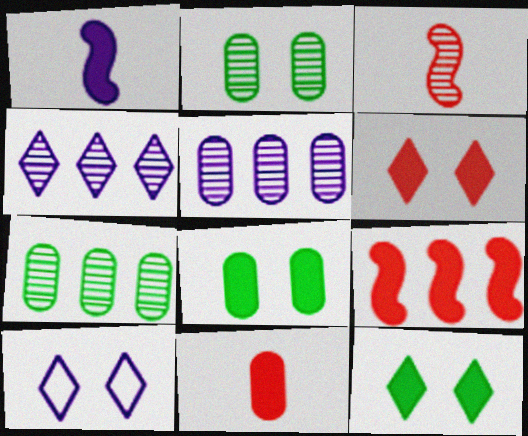[[1, 5, 10], 
[2, 3, 4], 
[6, 9, 11]]